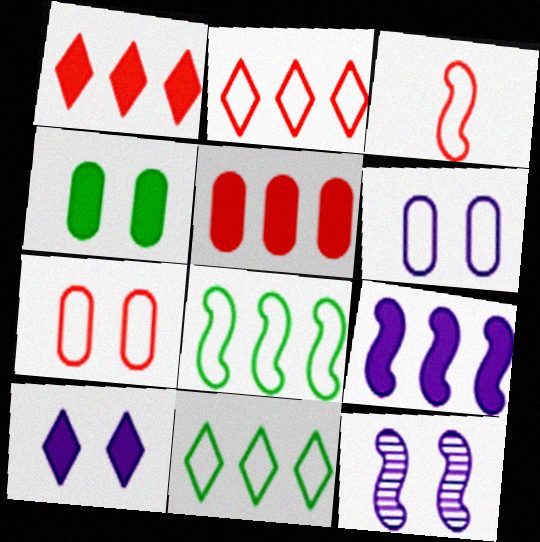[[2, 3, 7], 
[3, 6, 11], 
[6, 10, 12]]